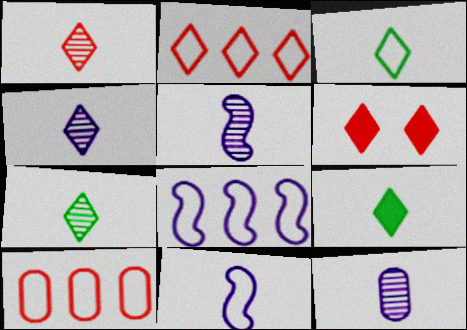[[1, 2, 6], 
[1, 4, 7], 
[3, 7, 9], 
[4, 5, 12]]